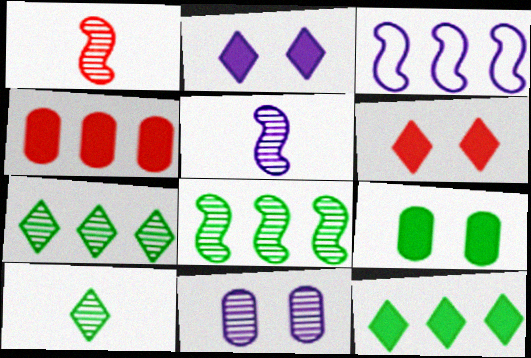[[1, 7, 11], 
[3, 4, 7]]